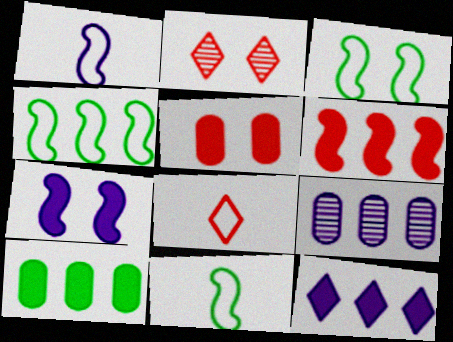[[1, 2, 10], 
[3, 4, 11], 
[6, 10, 12]]